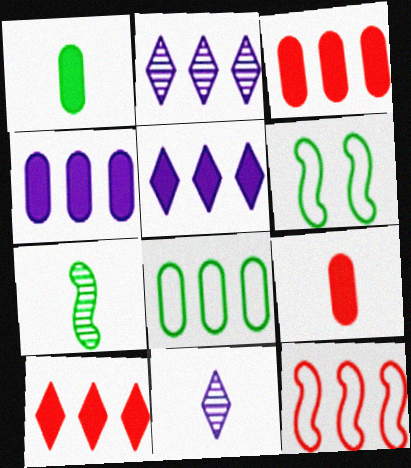[[2, 6, 9], 
[3, 6, 11]]